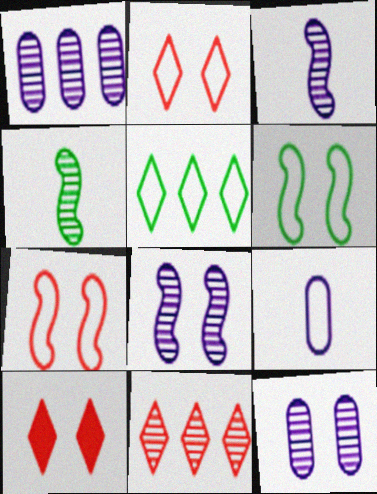[[4, 11, 12], 
[5, 7, 9], 
[6, 10, 12]]